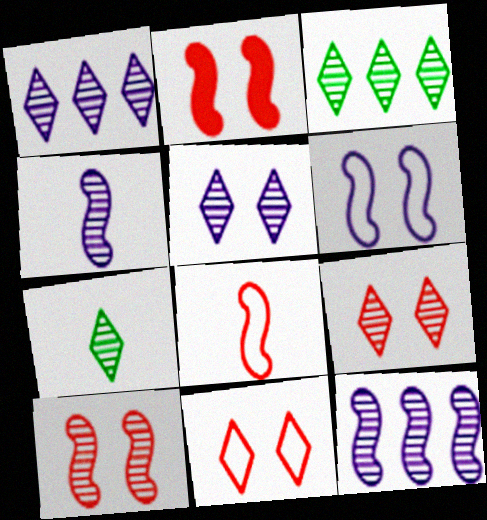[[1, 7, 9]]